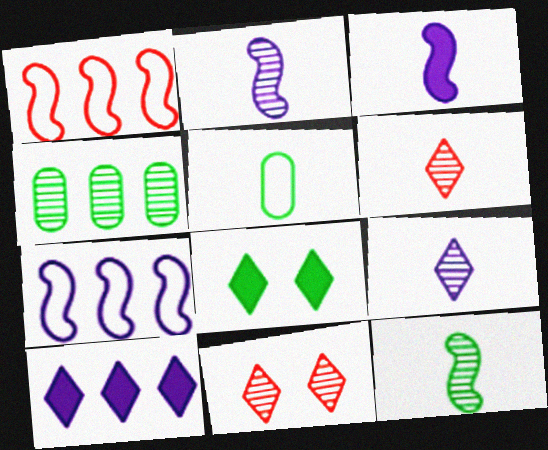[[1, 4, 10], 
[2, 4, 11], 
[3, 5, 6]]